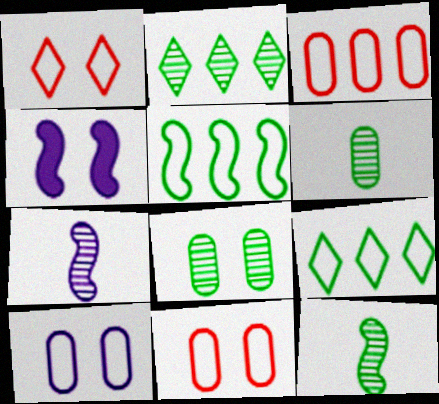[[1, 4, 8], 
[2, 8, 12]]